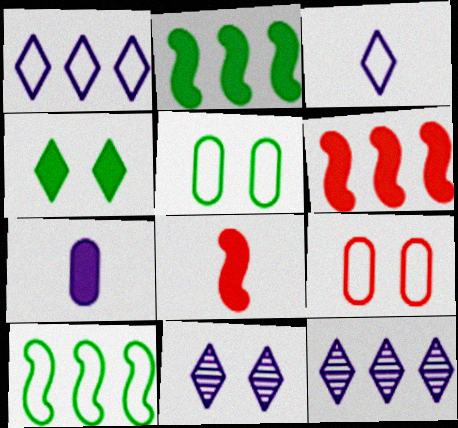[[3, 9, 10], 
[4, 6, 7], 
[5, 8, 12]]